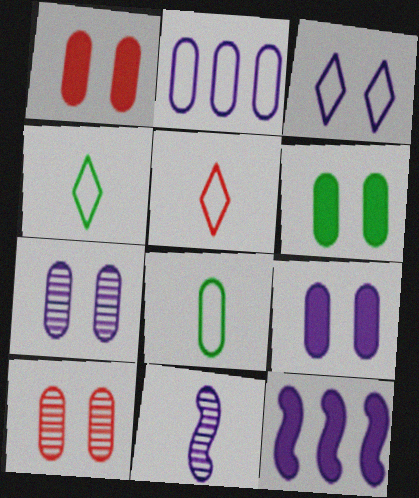[[1, 6, 9], 
[4, 10, 12]]